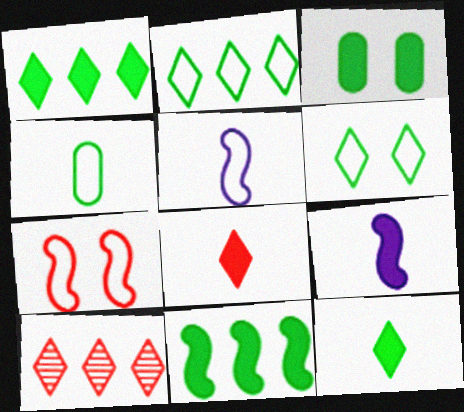[[3, 5, 10], 
[3, 11, 12]]